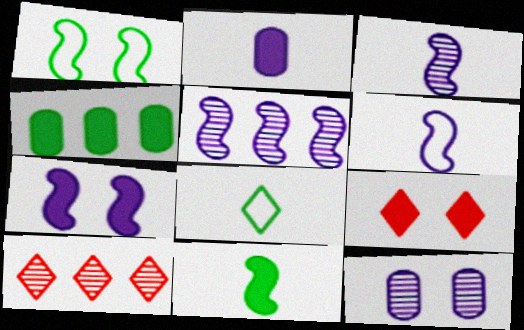[[1, 2, 10], 
[1, 9, 12], 
[5, 6, 7]]